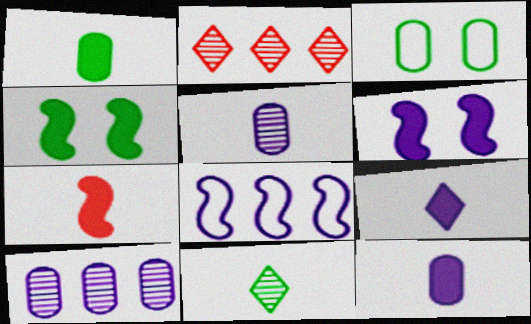[[1, 7, 9]]